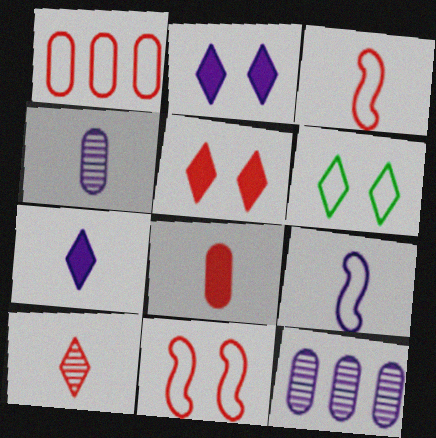[[1, 6, 9], 
[2, 9, 12], 
[3, 8, 10], 
[4, 7, 9]]